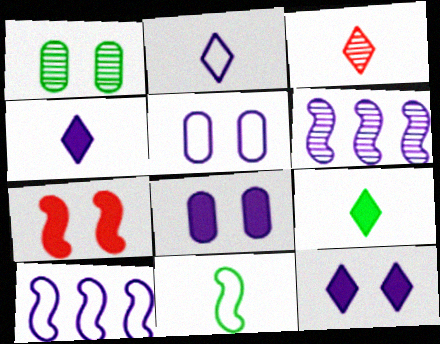[[1, 3, 6], 
[2, 3, 9], 
[2, 5, 10], 
[2, 6, 8], 
[4, 5, 6], 
[6, 7, 11]]